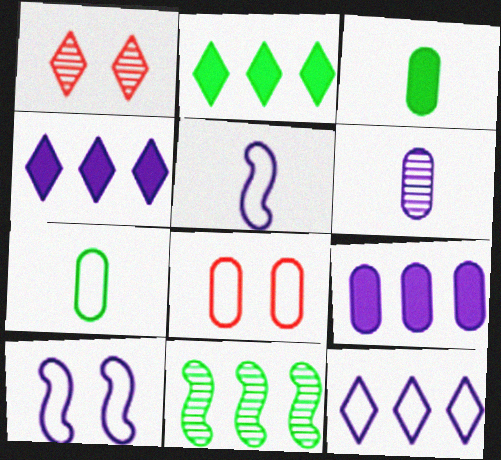[[1, 6, 11], 
[4, 6, 10]]